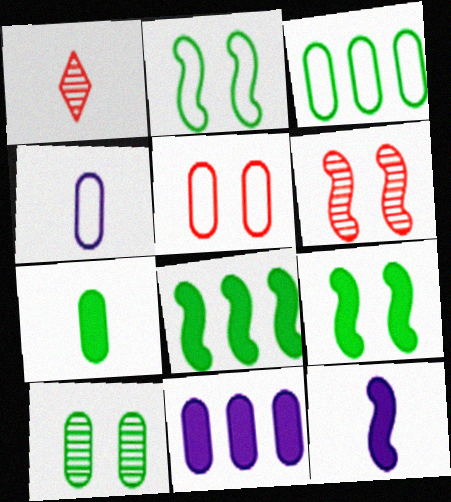[[1, 2, 11], 
[3, 4, 5], 
[3, 7, 10]]